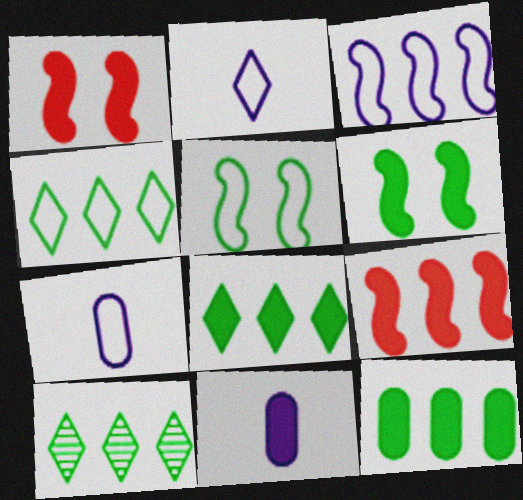[[1, 7, 10], 
[1, 8, 11], 
[4, 8, 10]]